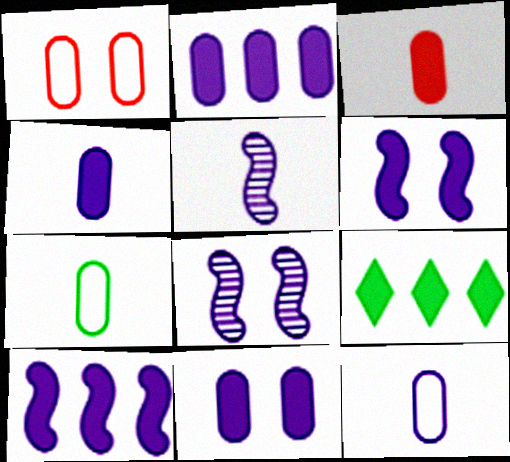[[1, 5, 9], 
[2, 4, 11], 
[3, 6, 9]]